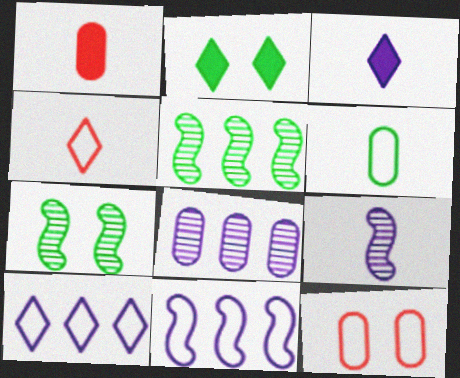[[1, 7, 10], 
[2, 5, 6], 
[3, 5, 12]]